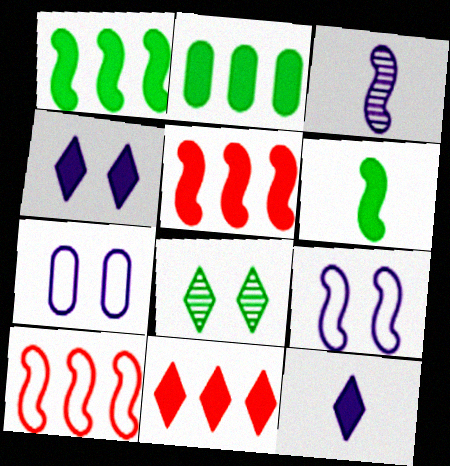[]